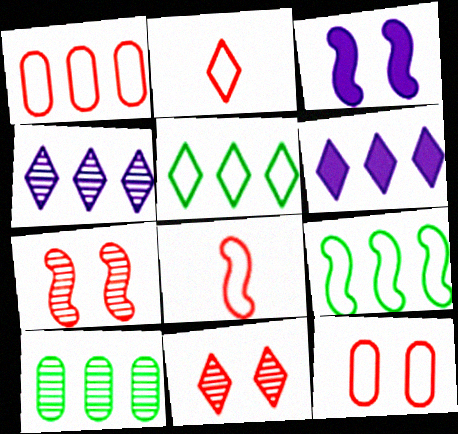[[2, 3, 10]]